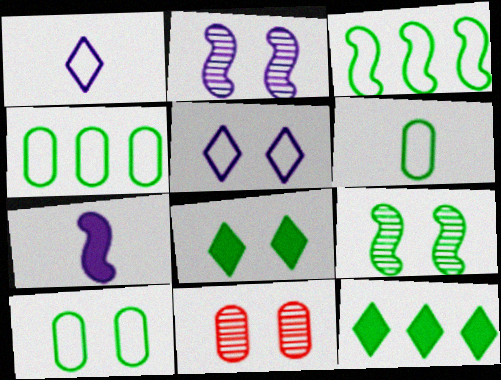[[4, 6, 10], 
[6, 9, 12], 
[8, 9, 10]]